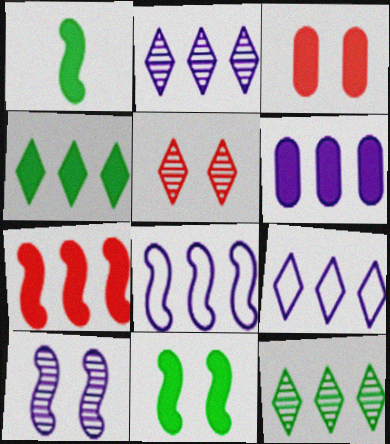[[2, 6, 8], 
[4, 6, 7]]